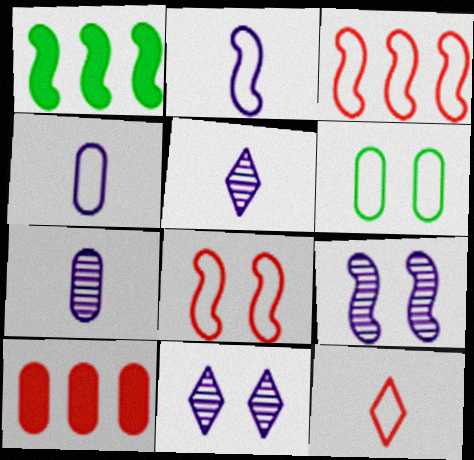[[6, 7, 10]]